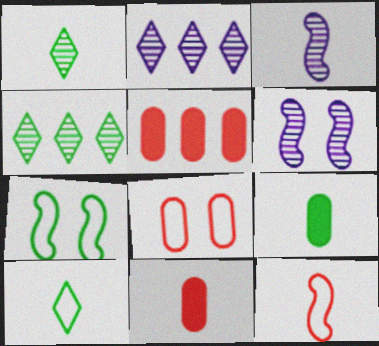[[2, 7, 11], 
[3, 10, 11], 
[4, 7, 9], 
[5, 6, 10]]